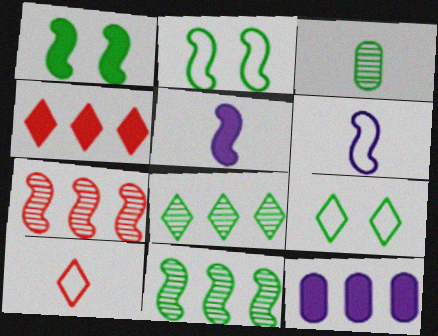[[1, 6, 7], 
[2, 5, 7], 
[3, 5, 10]]